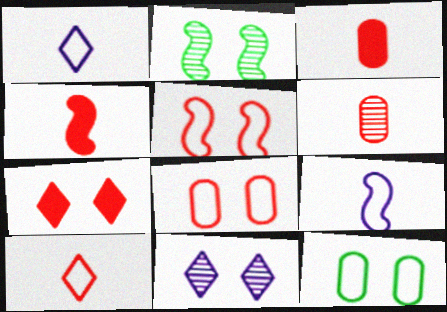[[4, 6, 10]]